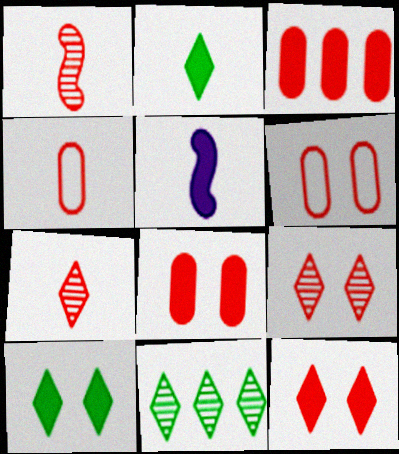[[3, 5, 10], 
[5, 6, 11]]